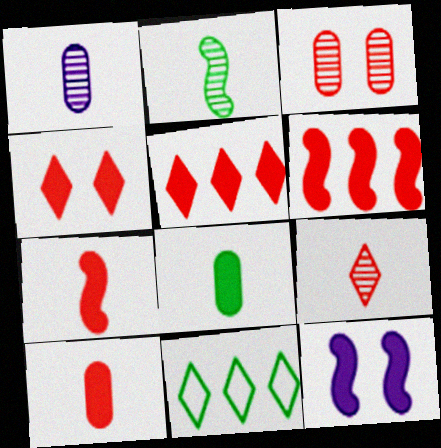[[1, 2, 9], 
[4, 6, 10], 
[5, 8, 12]]